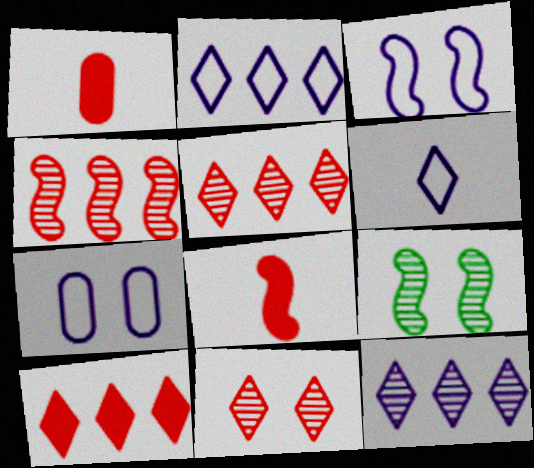[[1, 2, 9]]